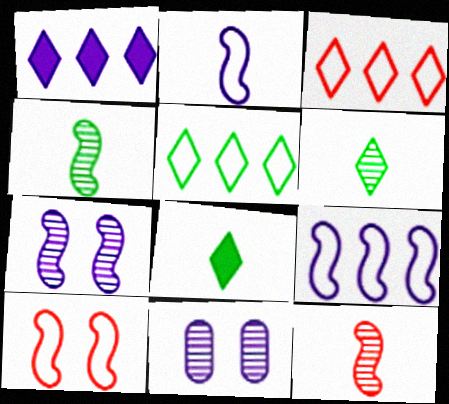[[1, 2, 11]]